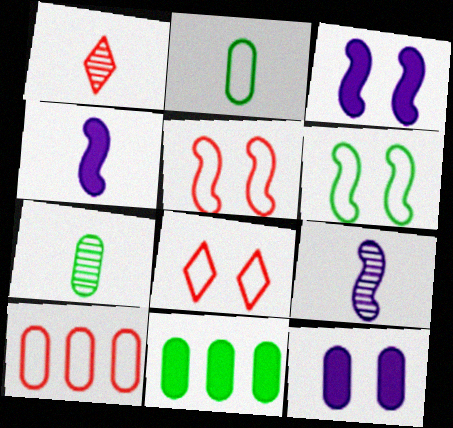[[1, 2, 4], 
[1, 7, 9], 
[7, 10, 12], 
[8, 9, 11]]